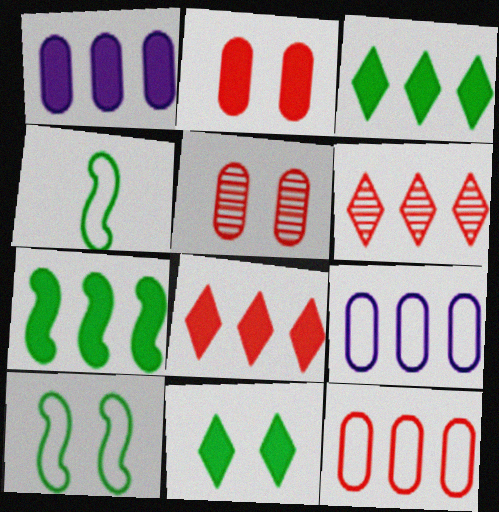[[1, 7, 8], 
[6, 7, 9]]